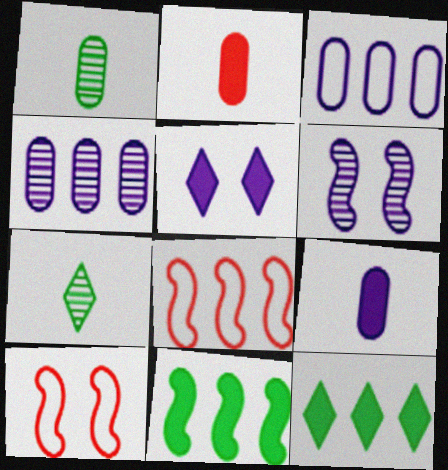[[1, 5, 8], 
[2, 5, 11], 
[4, 8, 12]]